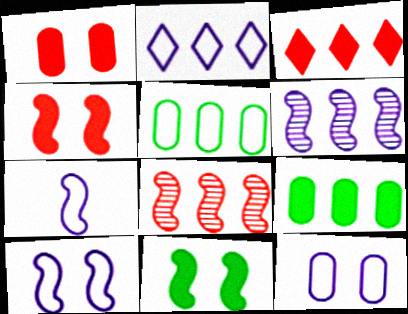[[2, 7, 12], 
[2, 8, 9], 
[3, 5, 6], 
[7, 8, 11]]